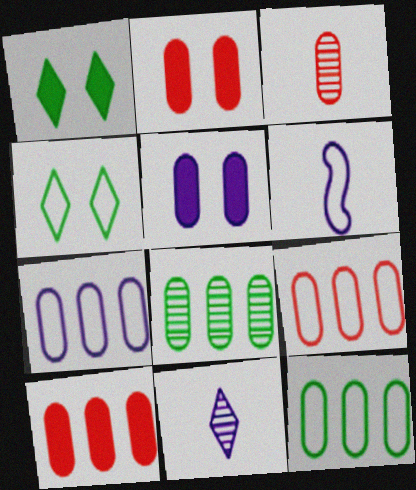[[2, 3, 9], 
[3, 5, 12], 
[4, 6, 9], 
[7, 8, 10], 
[7, 9, 12]]